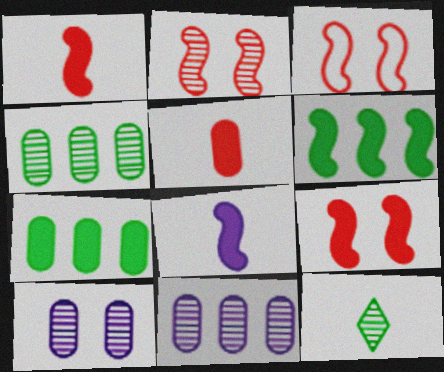[[2, 3, 9], 
[2, 11, 12], 
[6, 8, 9]]